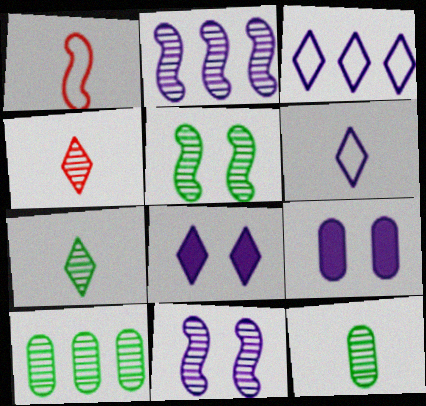[[1, 8, 10], 
[2, 6, 9], 
[4, 10, 11], 
[5, 7, 10]]